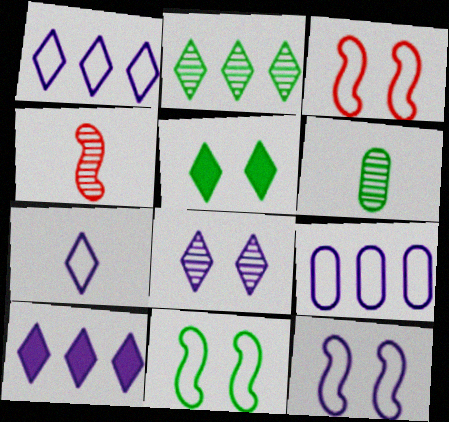[[3, 6, 10], 
[3, 11, 12], 
[4, 5, 9], 
[7, 8, 10], 
[7, 9, 12]]